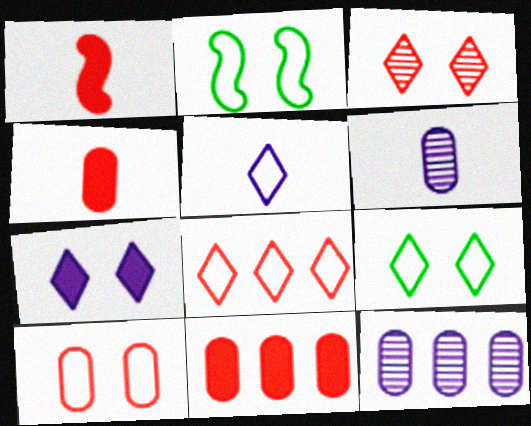[[1, 9, 12], 
[3, 7, 9], 
[5, 8, 9]]